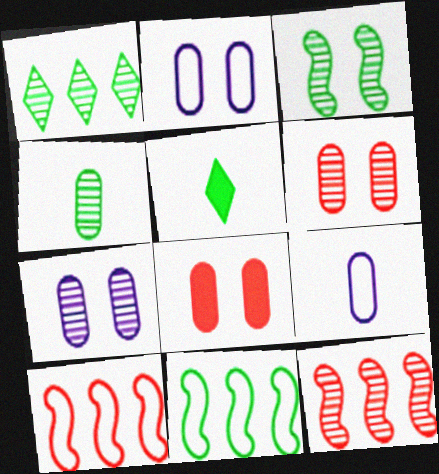[[1, 3, 4], 
[2, 5, 12], 
[5, 7, 10]]